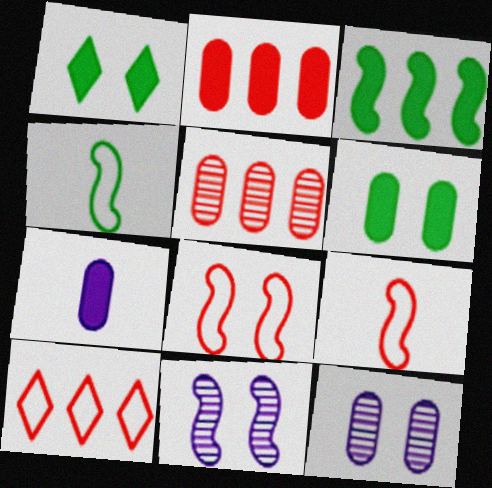[[1, 8, 12], 
[2, 6, 7], 
[3, 9, 11]]